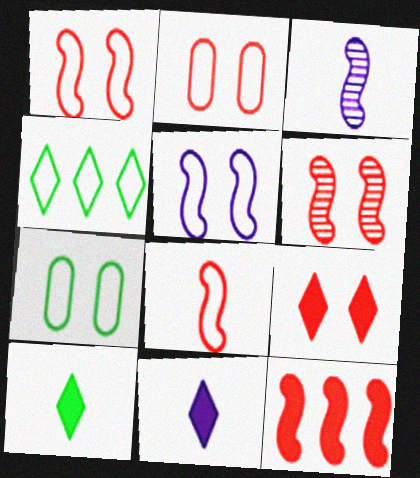[[2, 6, 9], 
[6, 8, 12]]